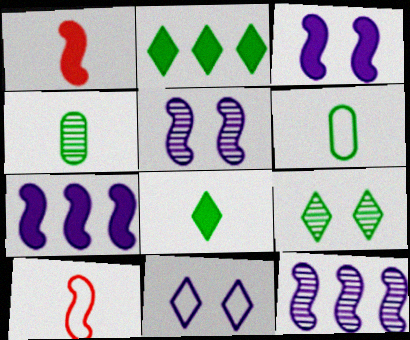[]